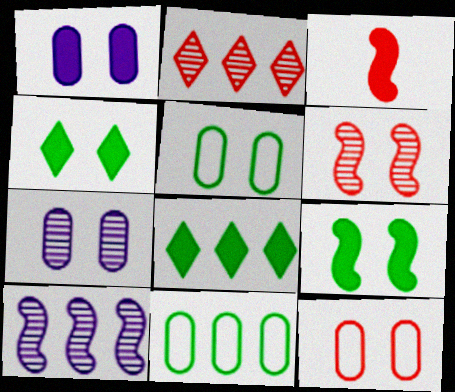[[1, 3, 8], 
[2, 3, 12]]